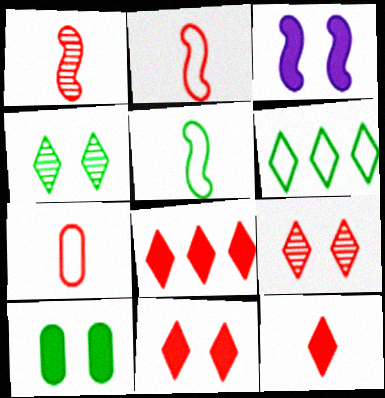[[1, 7, 12], 
[3, 10, 11], 
[8, 11, 12]]